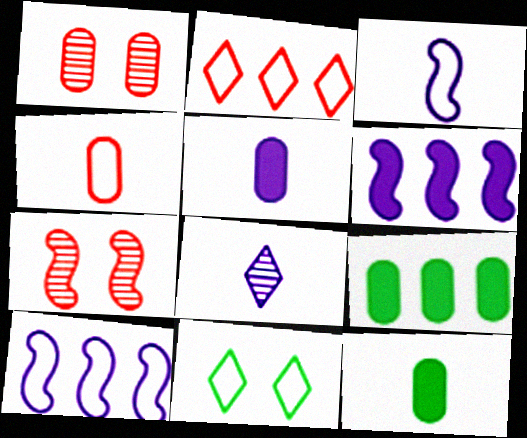[[3, 5, 8], 
[4, 10, 11]]